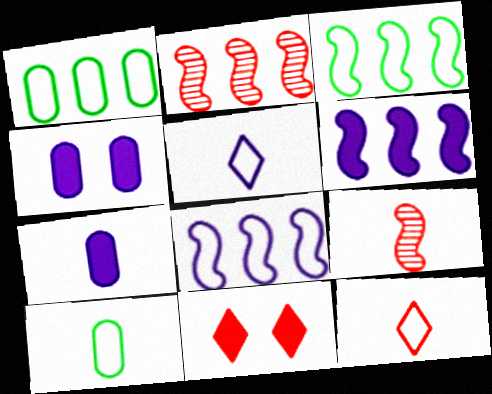[[2, 3, 6]]